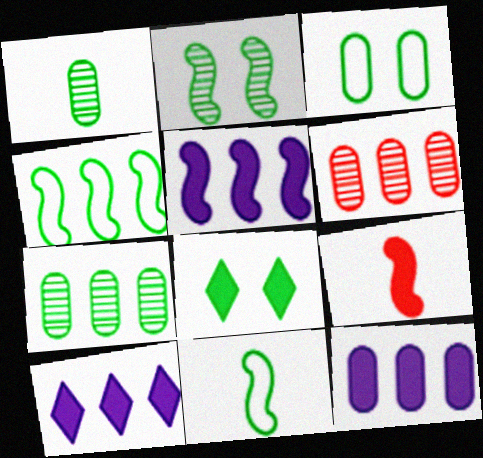[[1, 4, 8], 
[2, 3, 8], 
[4, 6, 10], 
[5, 10, 12], 
[7, 8, 11], 
[8, 9, 12]]